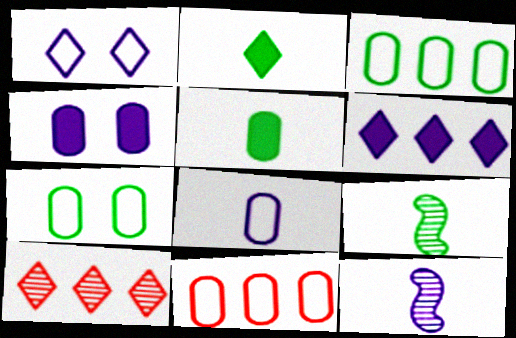[[1, 2, 10], 
[7, 8, 11]]